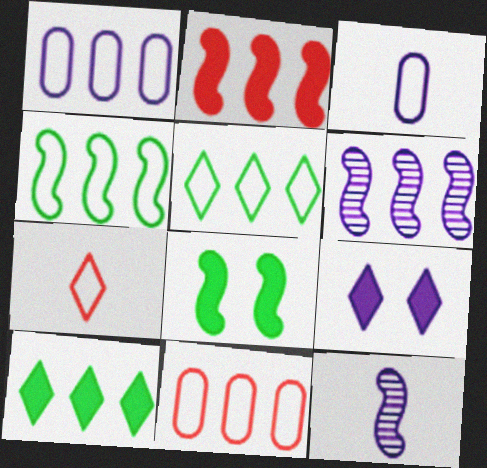[[1, 9, 12], 
[2, 4, 6], 
[3, 6, 9], 
[6, 10, 11]]